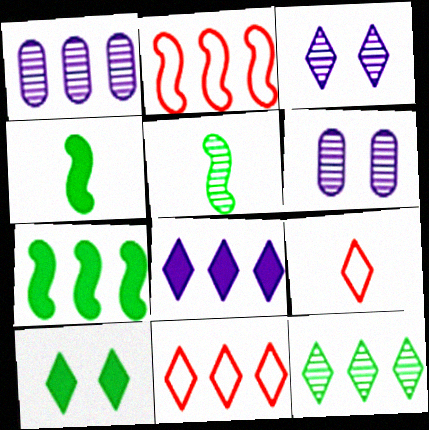[[1, 7, 11], 
[4, 6, 11], 
[6, 7, 9], 
[8, 11, 12]]